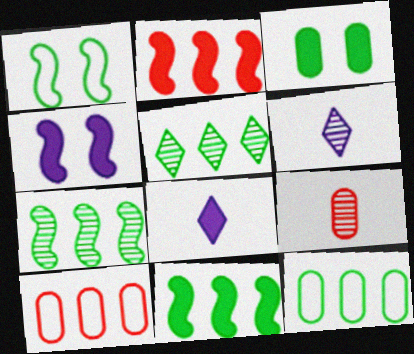[[2, 3, 8], 
[5, 11, 12]]